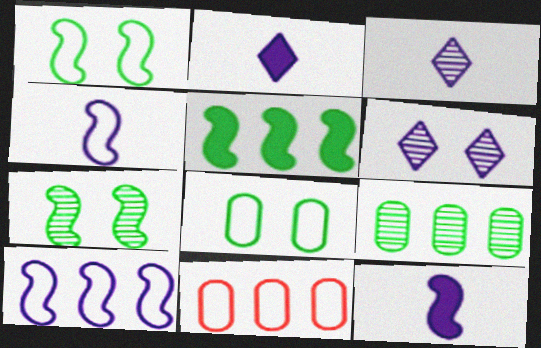[[2, 7, 11]]